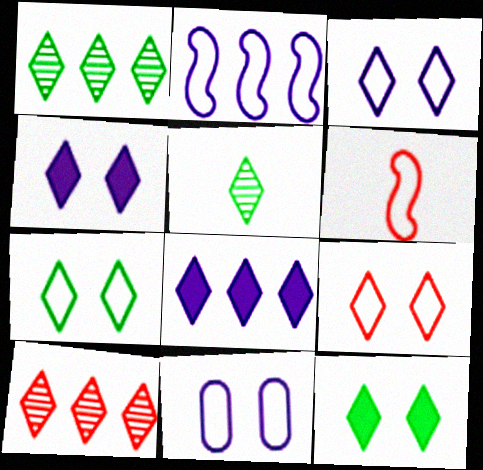[[3, 7, 9], 
[5, 8, 9]]